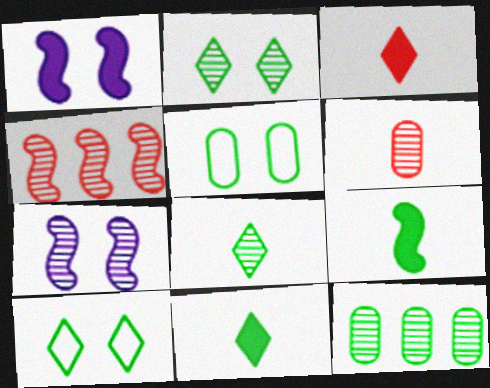[[9, 10, 12]]